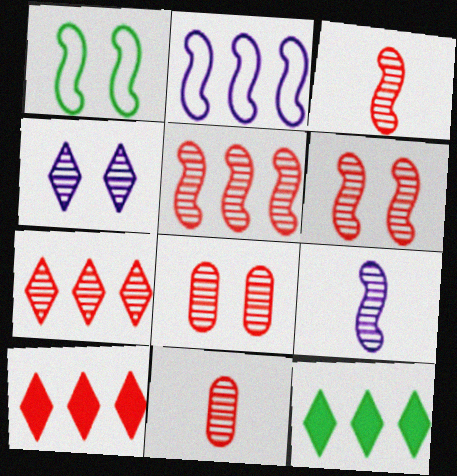[[3, 5, 6], 
[3, 7, 8], 
[6, 7, 11]]